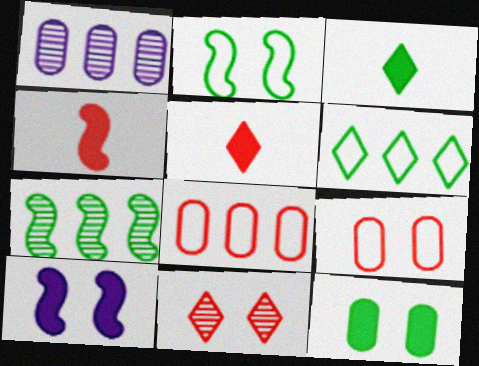[[1, 2, 5], 
[4, 8, 11]]